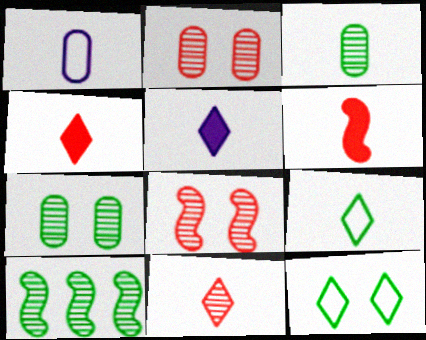[[5, 9, 11]]